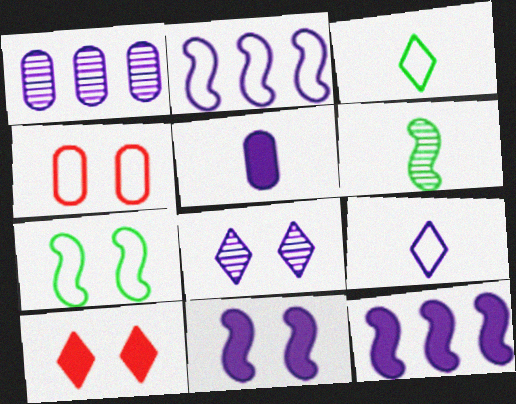[[1, 9, 11], 
[2, 3, 4], 
[2, 5, 8]]